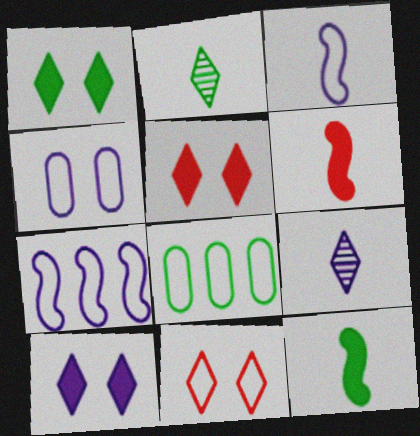[[1, 5, 10], 
[3, 8, 11]]